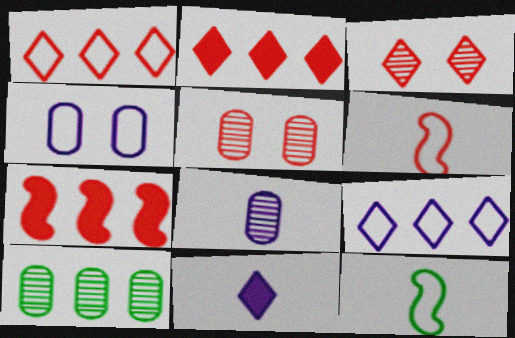[[1, 4, 12], 
[2, 5, 6], 
[5, 8, 10], 
[7, 9, 10]]